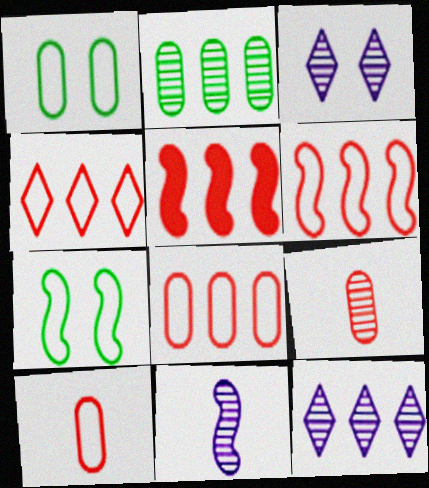[[4, 6, 8], 
[5, 7, 11]]